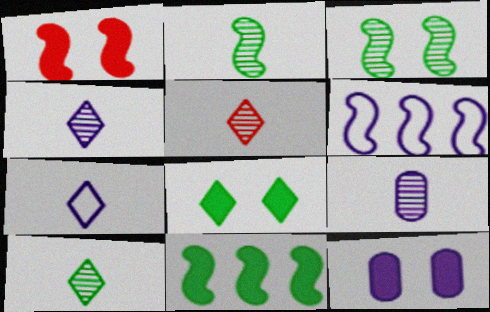[[1, 2, 6], 
[1, 8, 12], 
[2, 5, 9], 
[4, 5, 10], 
[4, 6, 12]]